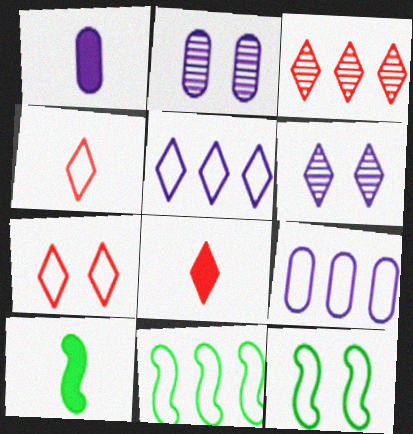[[1, 2, 9], 
[1, 3, 12], 
[1, 8, 10], 
[2, 8, 11], 
[3, 7, 8], 
[4, 9, 12]]